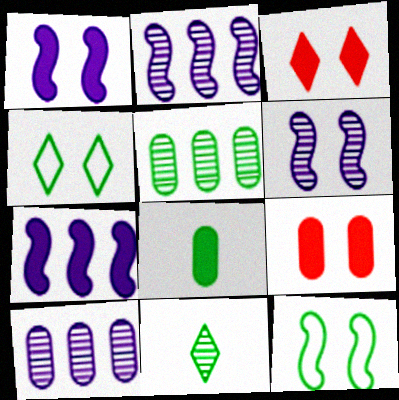[[3, 7, 8], 
[4, 6, 9]]